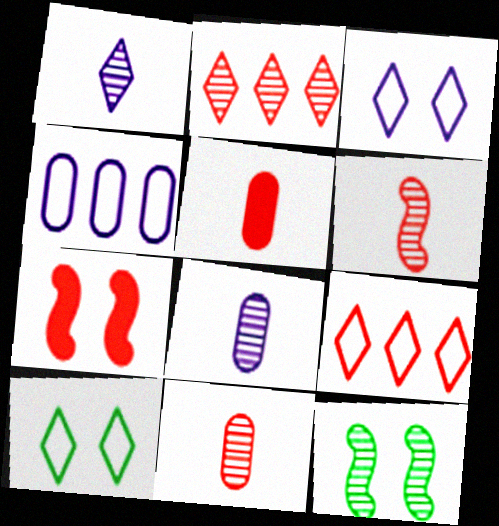[[2, 8, 12], 
[7, 9, 11]]